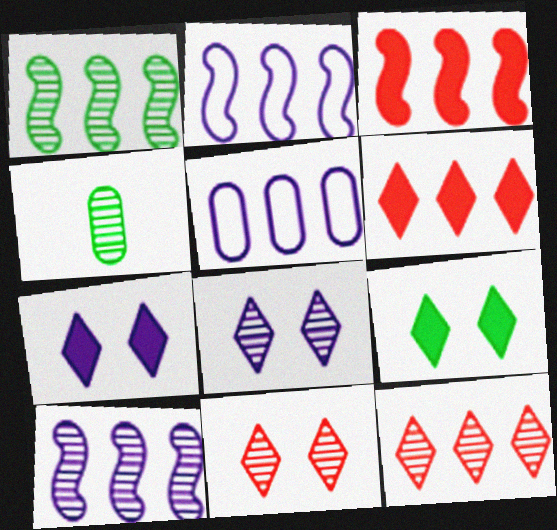[[1, 2, 3], 
[1, 5, 6], 
[4, 10, 11]]